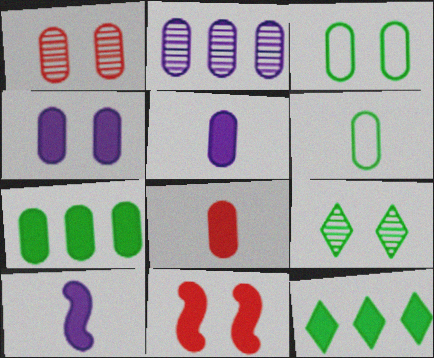[[1, 3, 4], 
[2, 3, 8], 
[4, 7, 8], 
[5, 11, 12]]